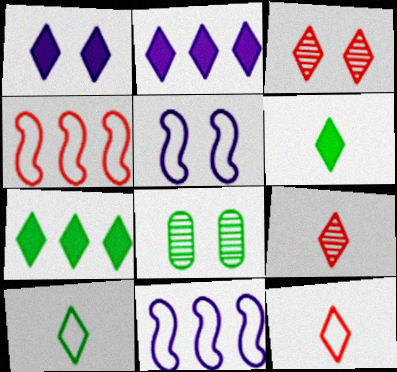[[2, 3, 10]]